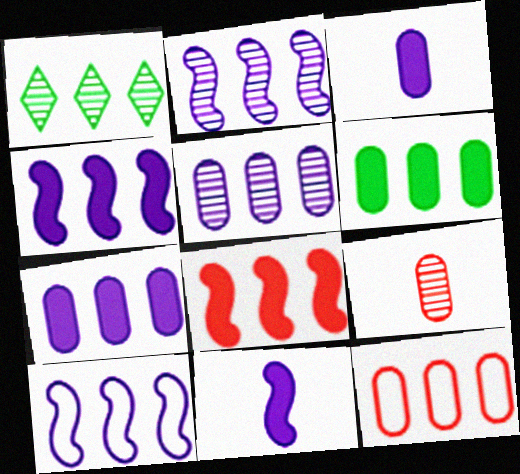[[1, 4, 12], 
[2, 4, 10], 
[5, 6, 12]]